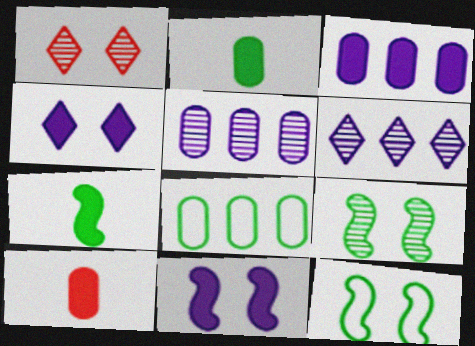[[6, 10, 12]]